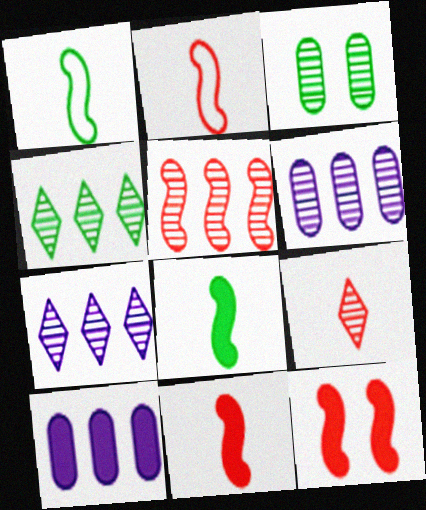[[2, 5, 12], 
[4, 5, 6]]